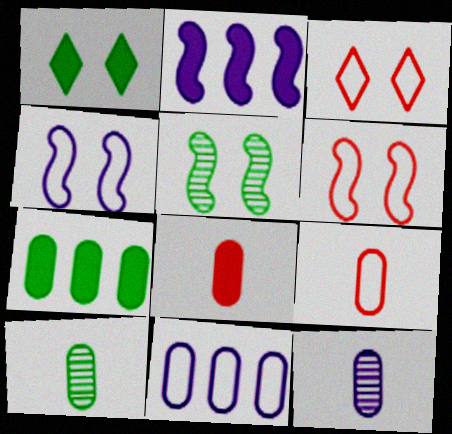[[1, 2, 8], 
[2, 3, 10]]